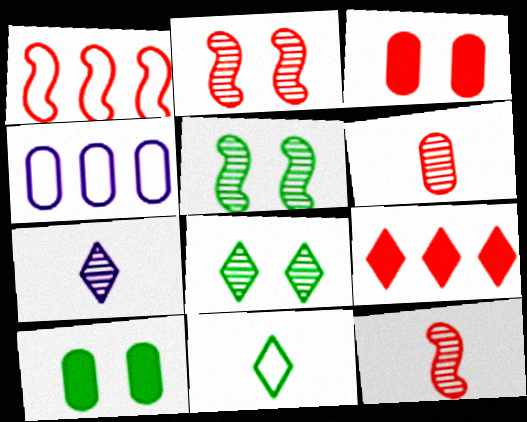[[1, 7, 10], 
[4, 6, 10]]